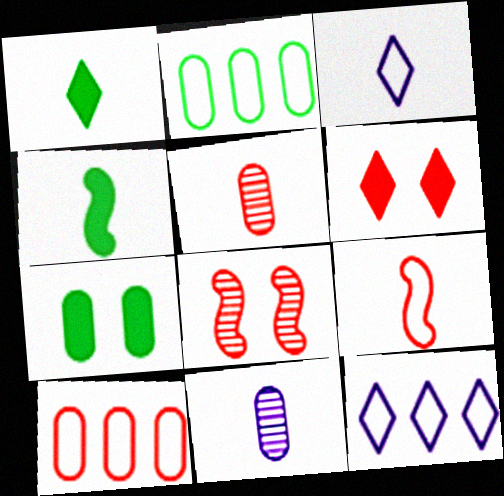[[1, 9, 11], 
[3, 4, 5], 
[7, 10, 11]]